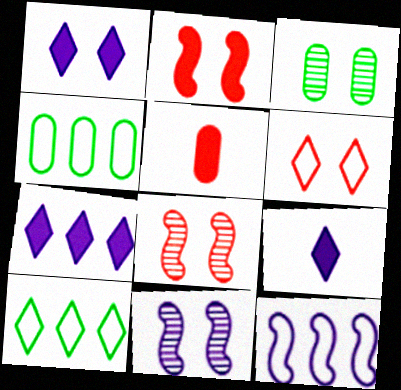[[1, 7, 9], 
[4, 8, 9], 
[5, 10, 11]]